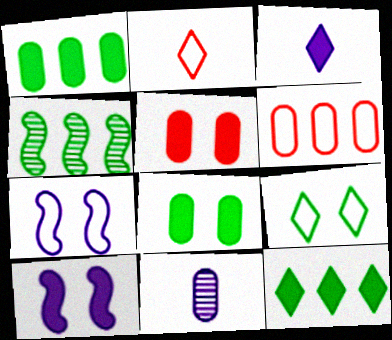[[6, 8, 11]]